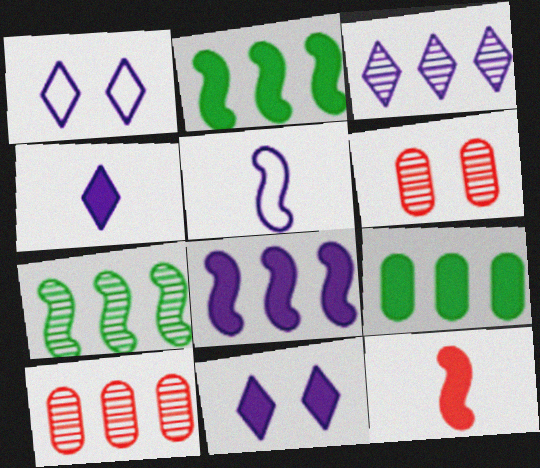[[1, 3, 4], 
[3, 7, 10], 
[9, 11, 12]]